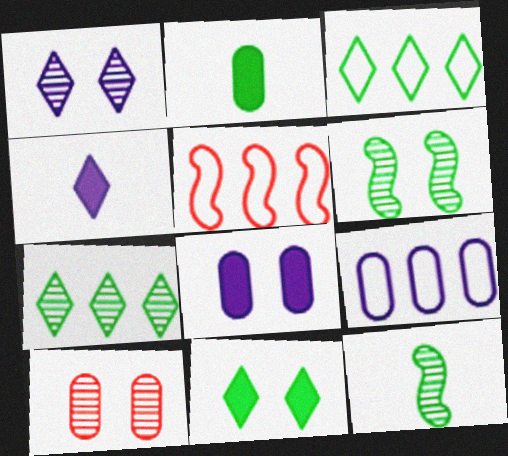[[1, 2, 5], 
[1, 6, 10], 
[2, 3, 6], 
[2, 9, 10], 
[3, 5, 9]]